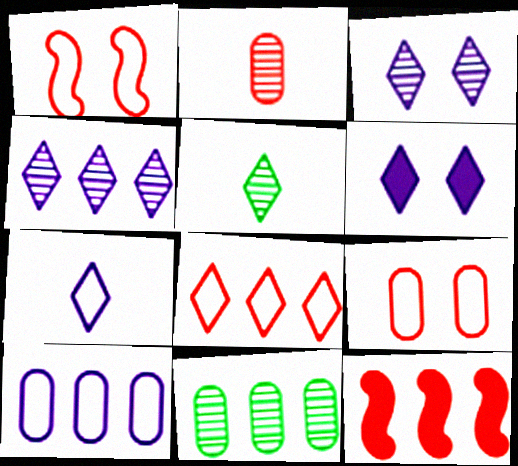[[4, 6, 7], 
[5, 6, 8]]